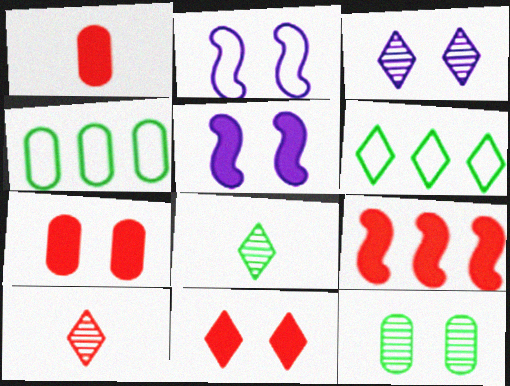[[1, 9, 11], 
[2, 11, 12], 
[4, 5, 10]]